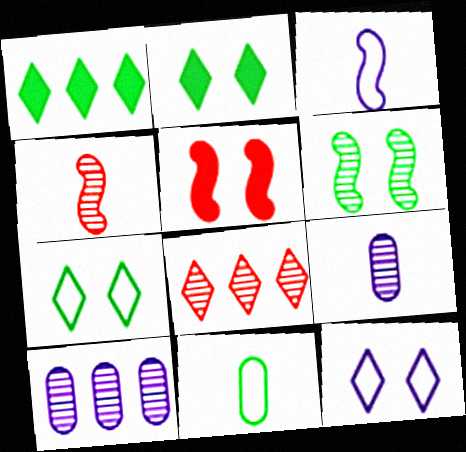[[1, 6, 11], 
[6, 8, 9]]